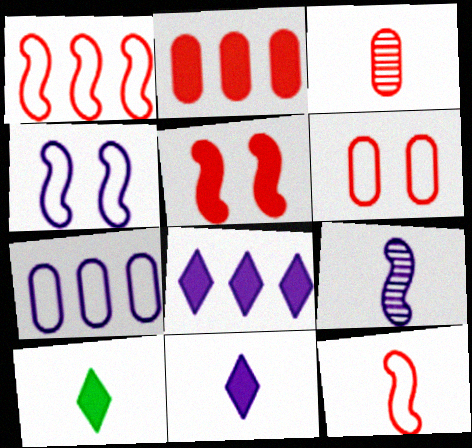[[2, 3, 6]]